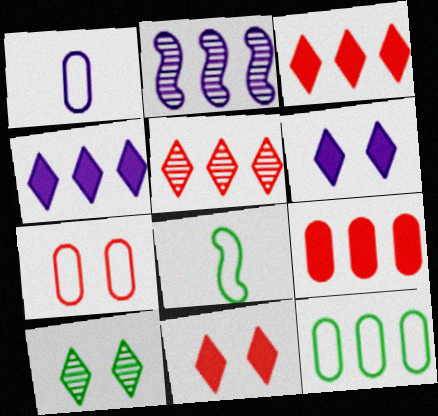[[1, 2, 6], 
[1, 7, 12], 
[2, 3, 12]]